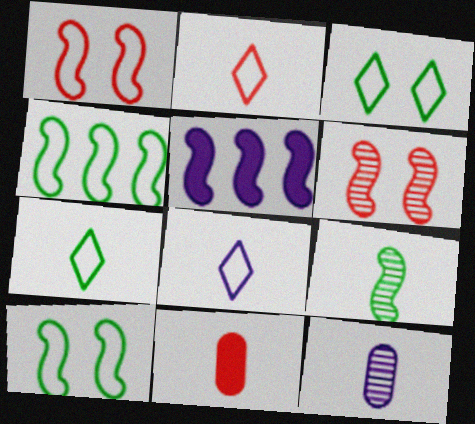[[1, 5, 9], 
[2, 7, 8], 
[8, 9, 11]]